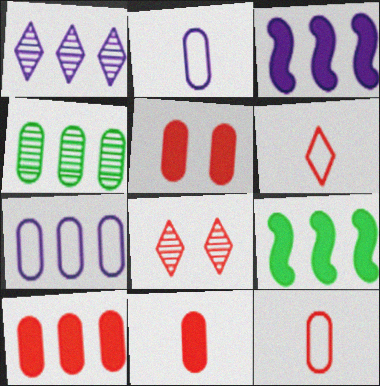[[1, 3, 7], 
[2, 4, 5], 
[2, 8, 9], 
[4, 7, 10], 
[5, 10, 11]]